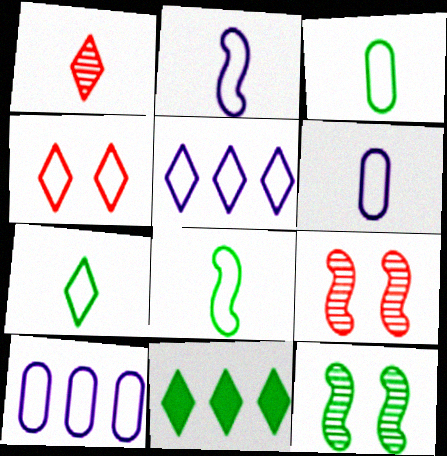[[3, 7, 8], 
[3, 11, 12], 
[4, 5, 7], 
[4, 8, 10], 
[6, 9, 11]]